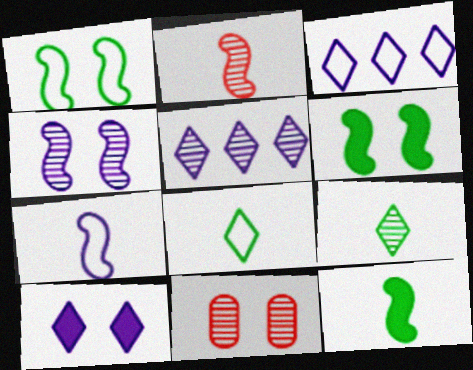[[1, 10, 11], 
[2, 7, 12], 
[3, 11, 12]]